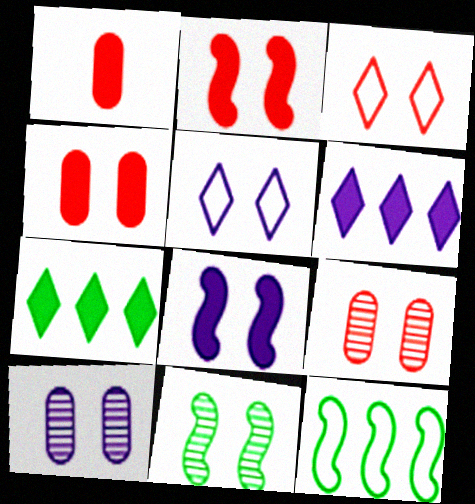[[1, 7, 8], 
[2, 3, 9], 
[4, 5, 11], 
[5, 8, 10]]